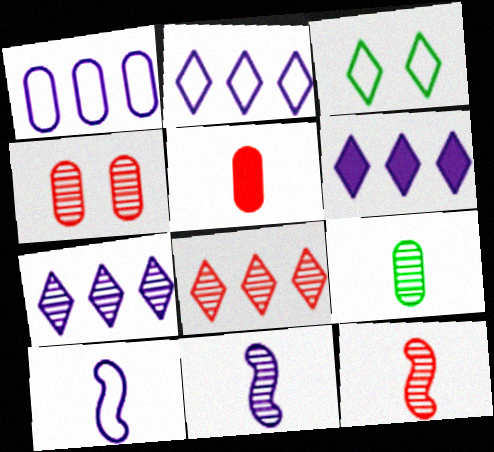[[2, 6, 7], 
[4, 8, 12]]